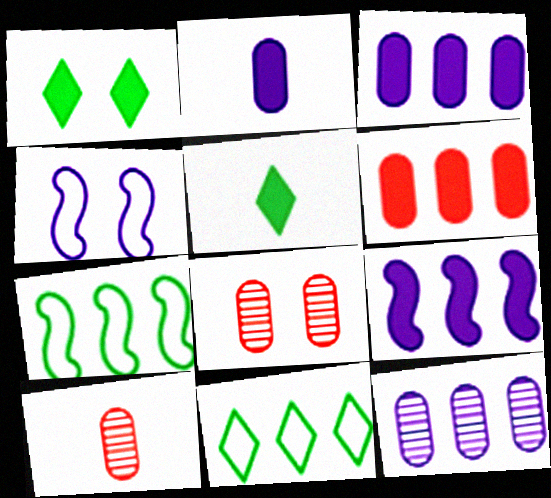[[1, 4, 8]]